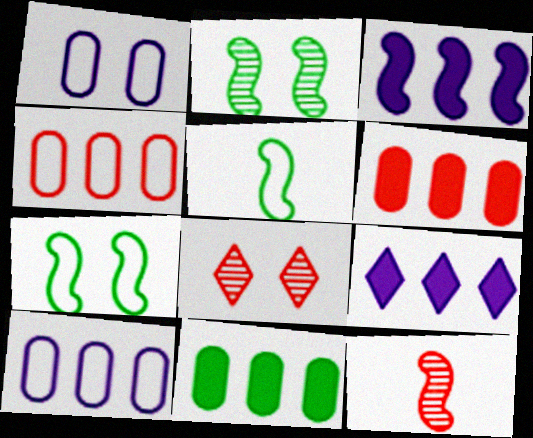[[3, 7, 12]]